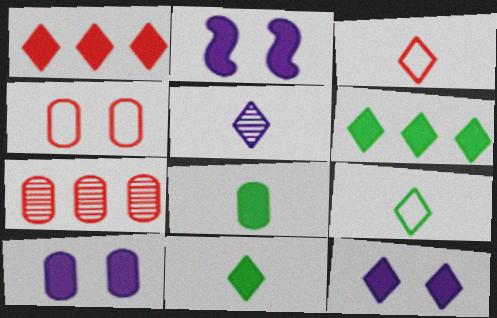[[1, 2, 8], 
[1, 11, 12], 
[2, 7, 9], 
[2, 10, 12], 
[3, 5, 11]]